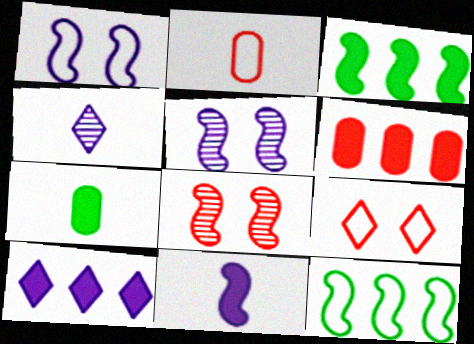[[3, 6, 10], 
[8, 11, 12]]